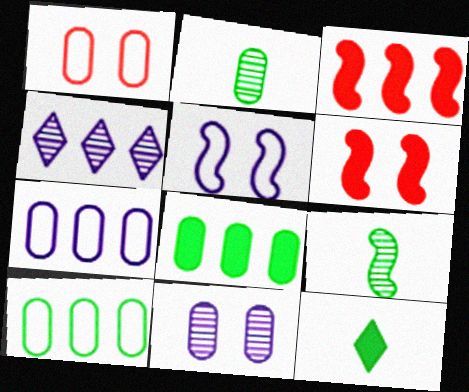[[3, 4, 10], 
[3, 5, 9]]